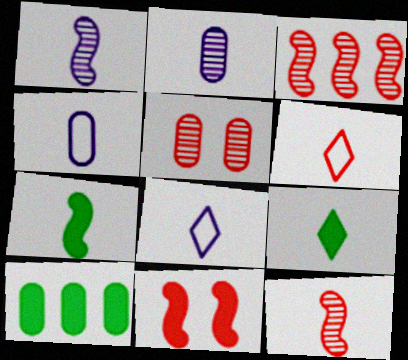[[2, 6, 7], 
[4, 5, 10], 
[4, 9, 12]]